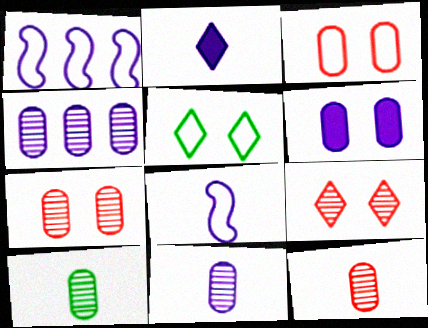[[2, 8, 11], 
[4, 7, 10], 
[10, 11, 12]]